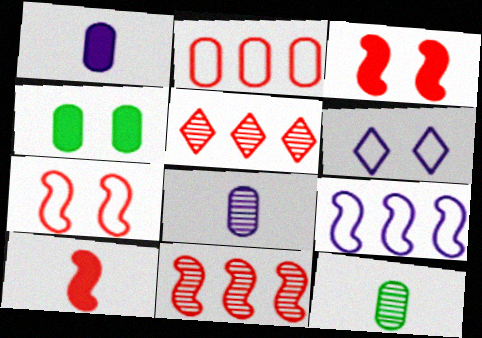[[2, 4, 8], 
[7, 10, 11]]